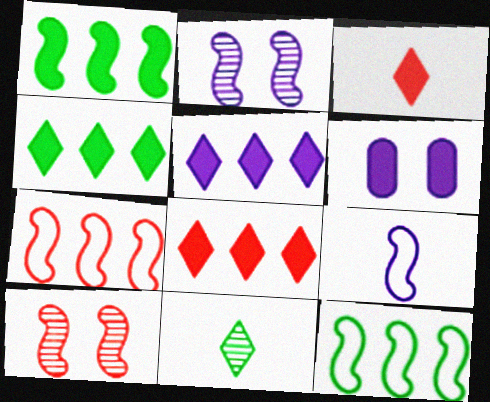[[1, 3, 6], 
[1, 9, 10], 
[4, 5, 8], 
[6, 7, 11]]